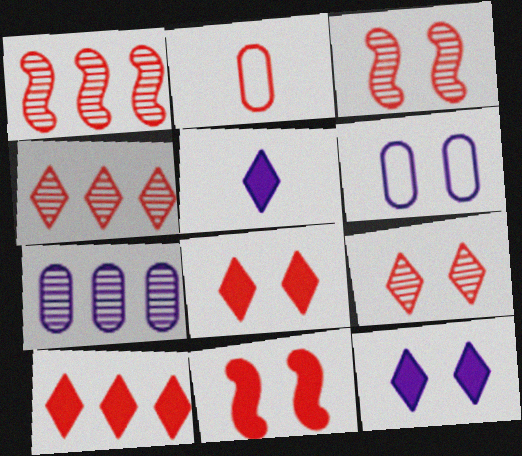[[1, 2, 8], 
[2, 3, 10], 
[2, 4, 11]]